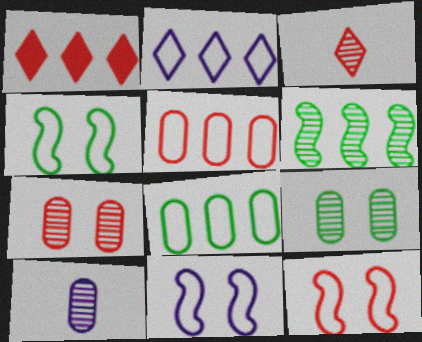[[1, 4, 10], 
[4, 11, 12]]